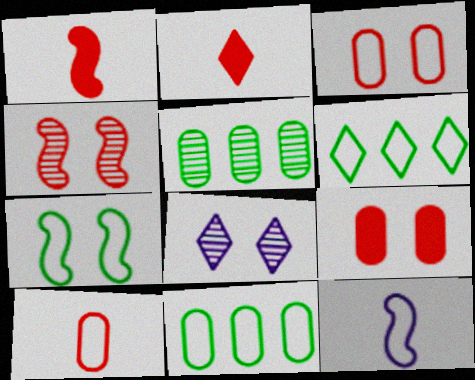[[1, 8, 11], 
[2, 6, 8], 
[3, 6, 12], 
[7, 8, 9]]